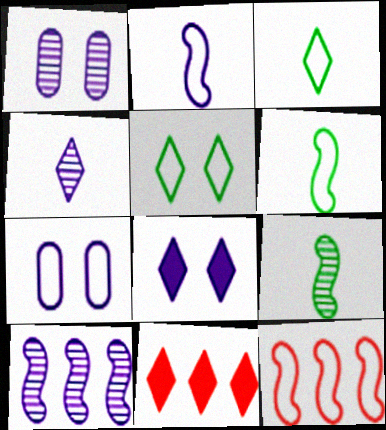[[1, 4, 10], 
[1, 6, 11], 
[3, 7, 12], 
[4, 5, 11], 
[7, 9, 11]]